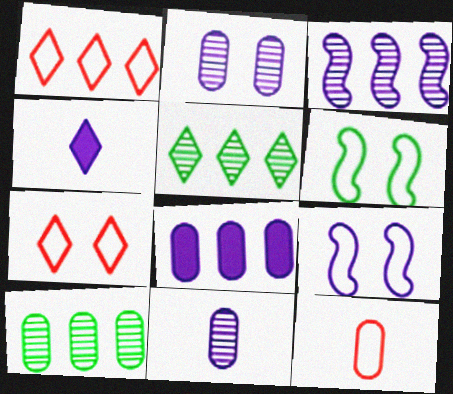[[4, 5, 7]]